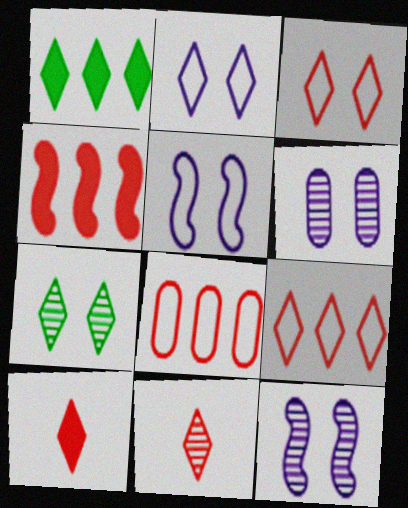[[1, 2, 11]]